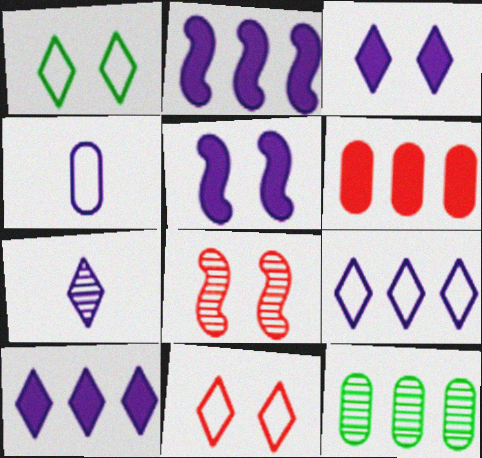[[3, 7, 9], 
[7, 8, 12]]